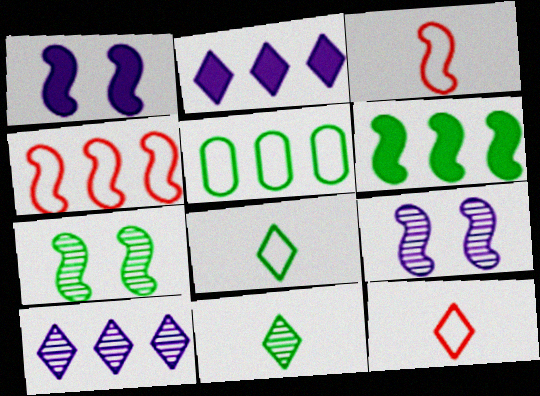[[3, 6, 9]]